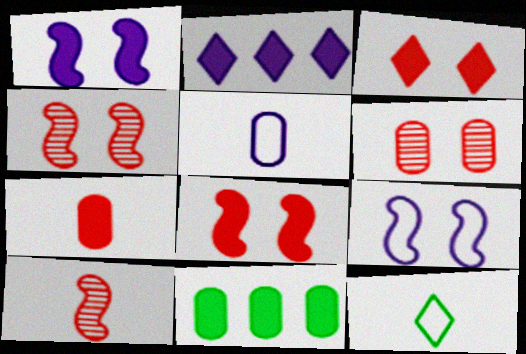[[5, 6, 11]]